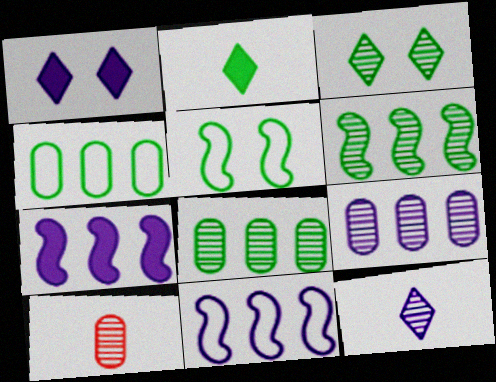[[2, 5, 8]]